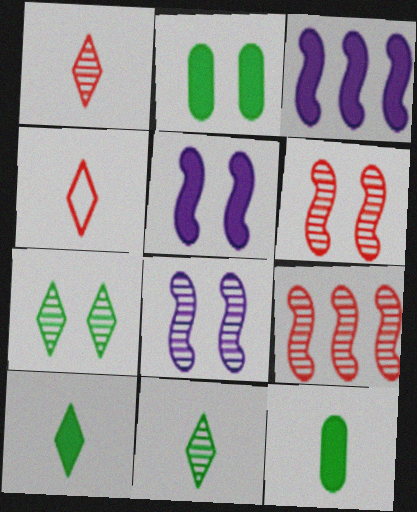[]